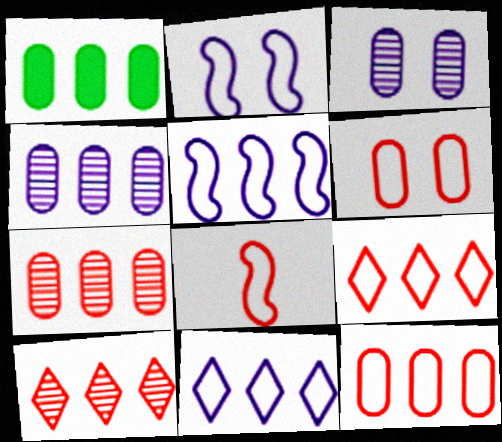[[1, 4, 12], 
[1, 5, 10], 
[6, 8, 9]]